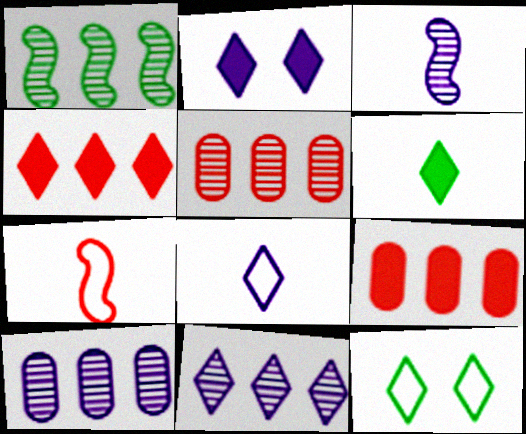[[1, 5, 11], 
[2, 4, 6], 
[2, 8, 11], 
[3, 9, 12]]